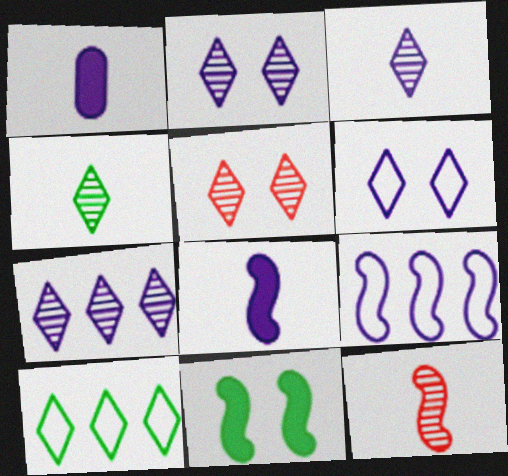[[1, 2, 9], 
[2, 3, 7], 
[4, 5, 7], 
[9, 11, 12]]